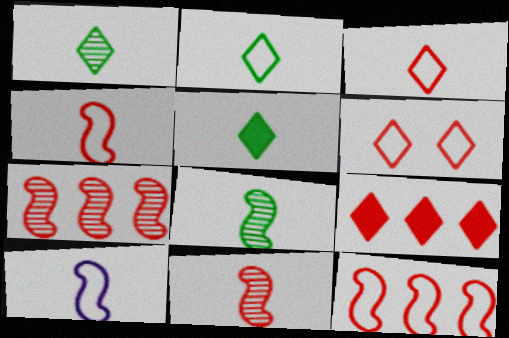[[1, 2, 5]]